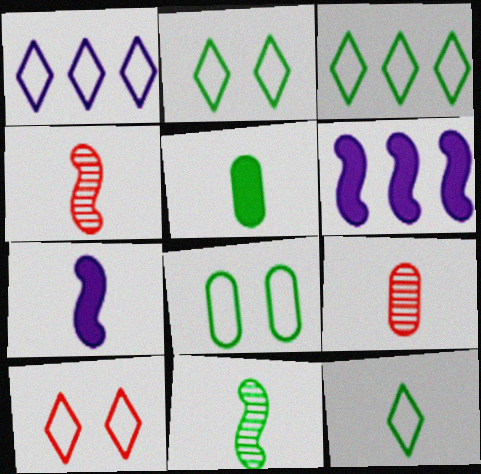[[1, 10, 12], 
[2, 3, 12], 
[2, 6, 9], 
[5, 11, 12], 
[7, 9, 12]]